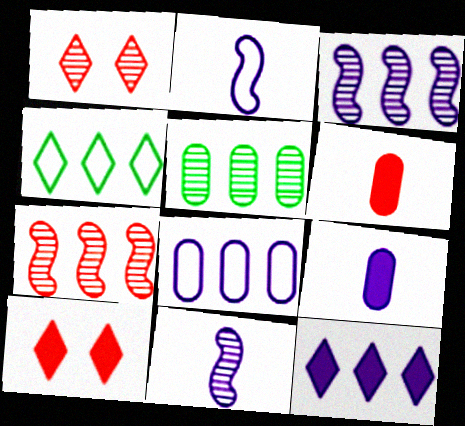[[1, 5, 11], 
[2, 5, 10], 
[3, 8, 12]]